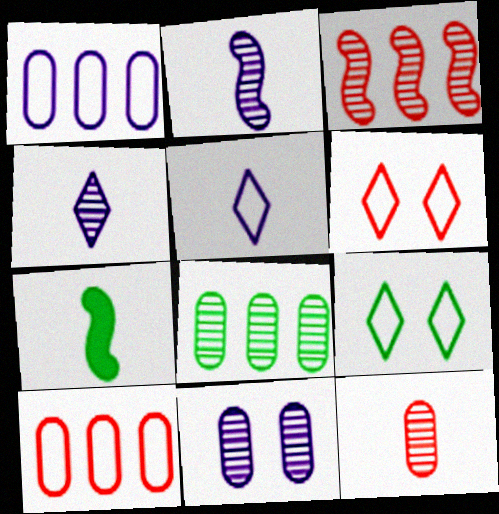[[5, 7, 12], 
[7, 8, 9], 
[8, 11, 12]]